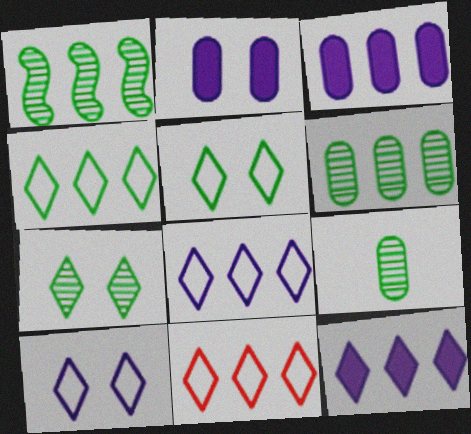[[1, 3, 11], 
[1, 7, 9], 
[4, 8, 11]]